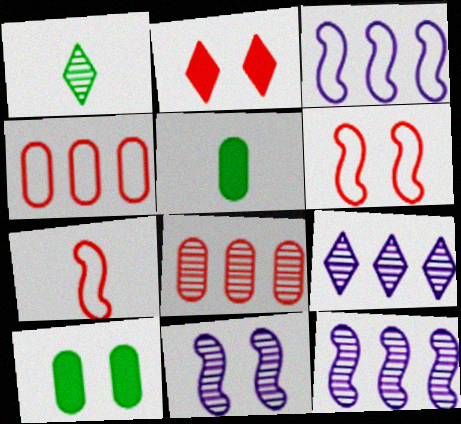[[1, 8, 11], 
[2, 7, 8], 
[5, 6, 9], 
[7, 9, 10]]